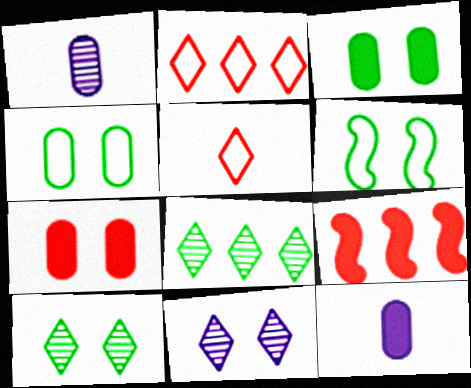[[3, 6, 10], 
[6, 7, 11]]